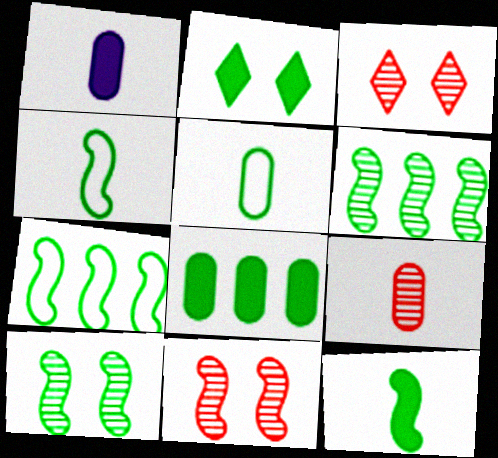[[1, 3, 7], 
[1, 5, 9], 
[2, 5, 6], 
[2, 8, 12], 
[7, 10, 12]]